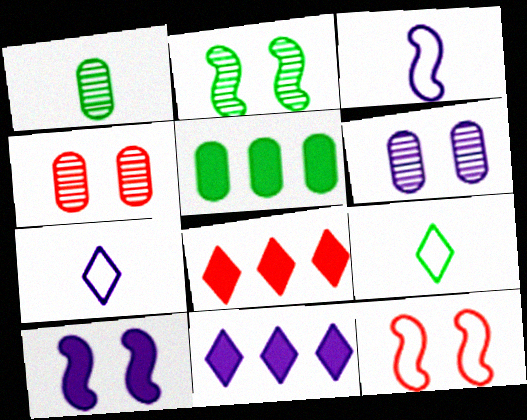[[1, 11, 12], 
[2, 5, 9], 
[2, 10, 12], 
[3, 6, 11]]